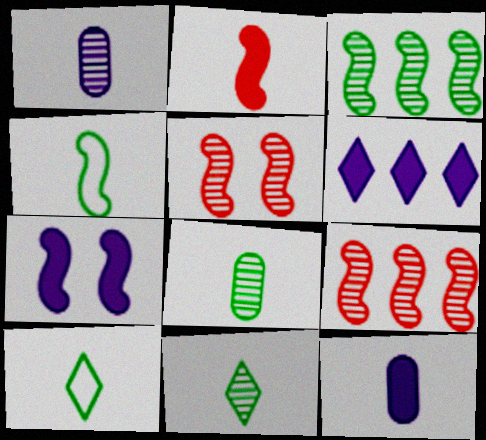[[1, 2, 10], 
[4, 7, 9], 
[6, 7, 12]]